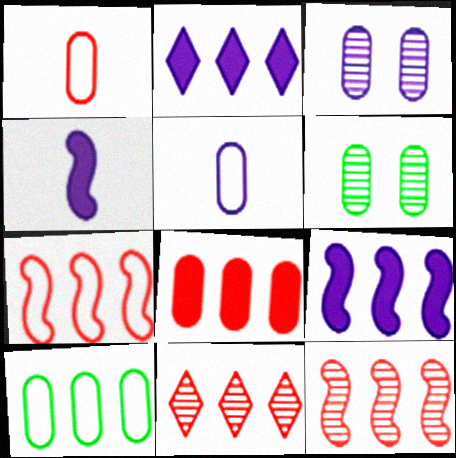[[2, 10, 12], 
[5, 6, 8], 
[7, 8, 11], 
[9, 10, 11]]